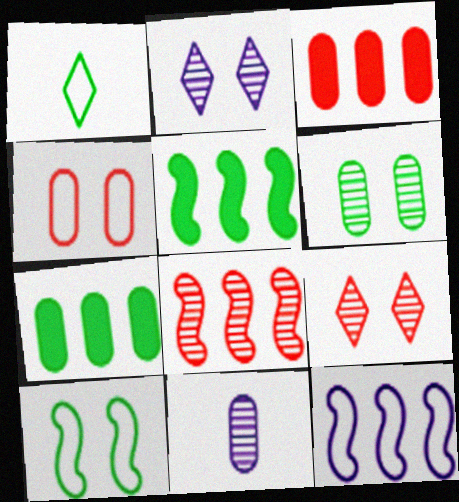[[1, 4, 12], 
[1, 5, 6], 
[4, 7, 11], 
[5, 8, 12]]